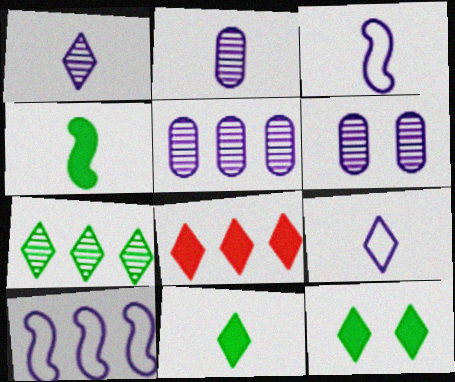[[2, 5, 6]]